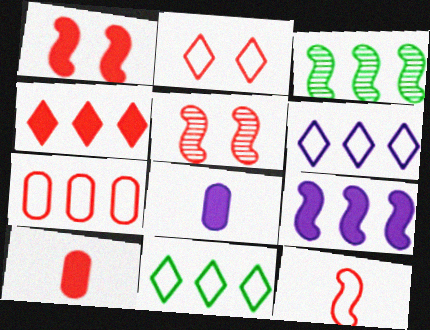[[1, 4, 10], 
[2, 3, 8], 
[2, 7, 12], 
[5, 8, 11]]